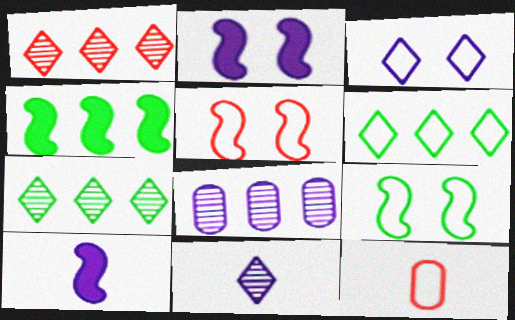[[2, 7, 12], 
[3, 8, 10]]